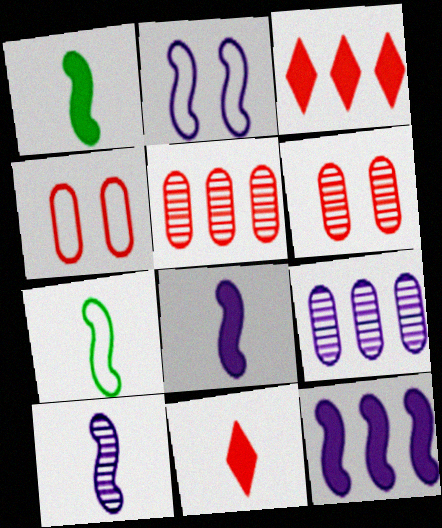[[2, 10, 12]]